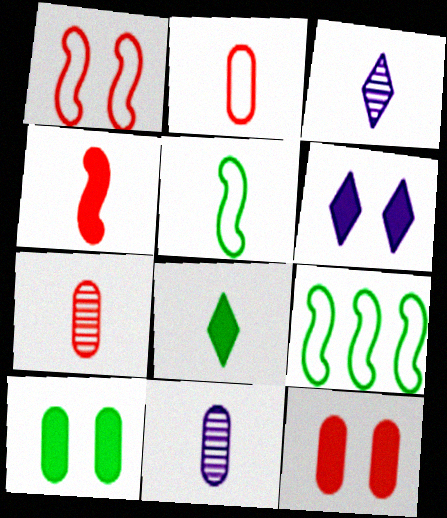[[3, 9, 12], 
[6, 7, 9]]